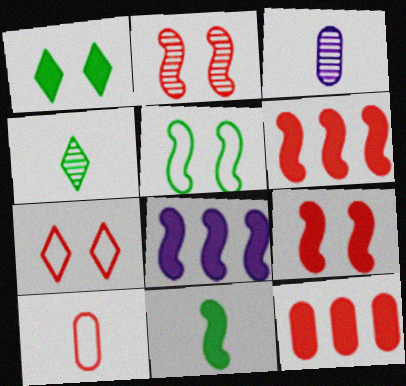[[8, 9, 11]]